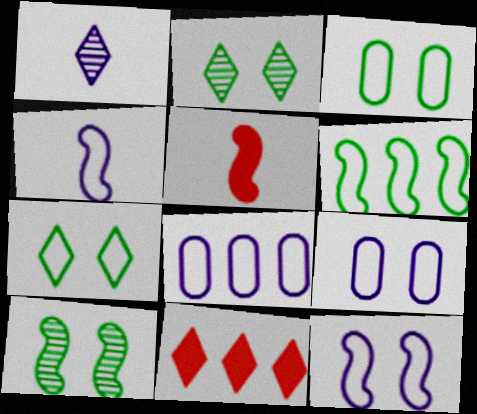[[1, 7, 11], 
[2, 5, 8]]